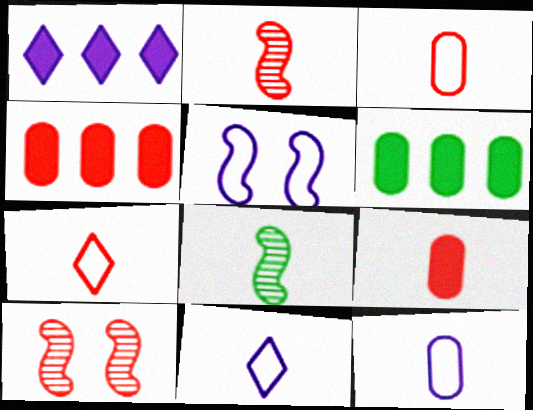[[2, 7, 9], 
[4, 7, 10], 
[6, 10, 11], 
[8, 9, 11]]